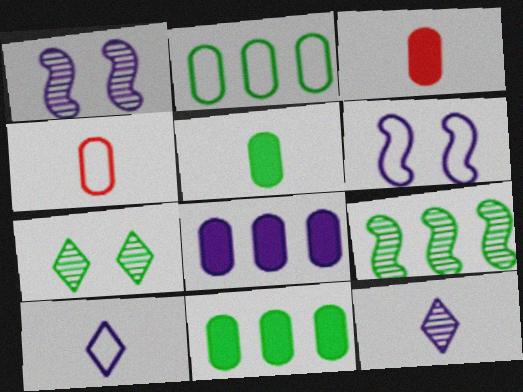[[1, 8, 10], 
[6, 8, 12]]